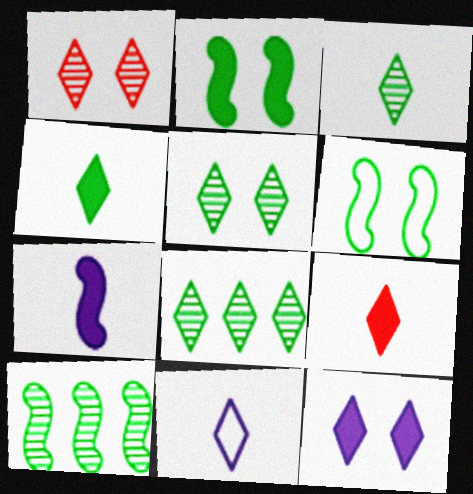[[3, 5, 8], 
[3, 9, 11]]